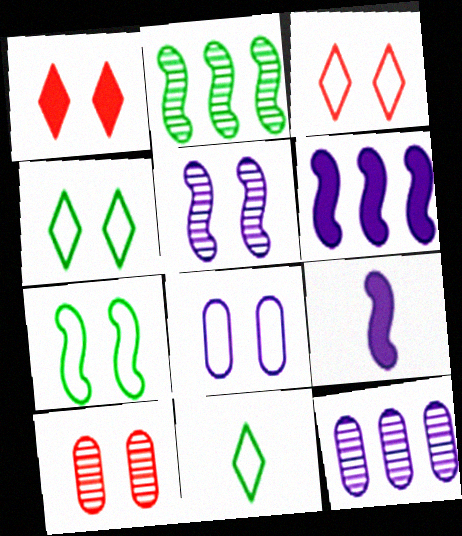[[3, 7, 8], 
[6, 10, 11]]